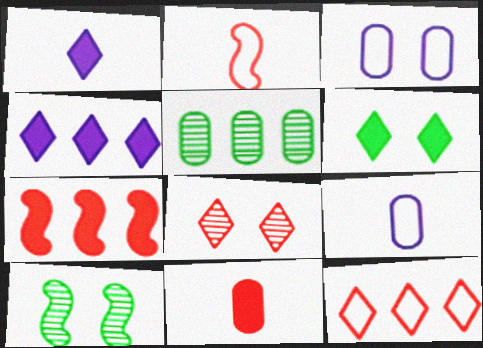[[3, 5, 11]]